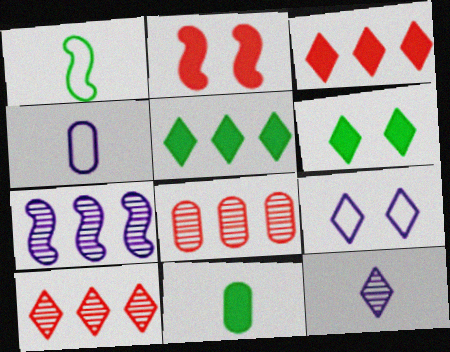[[1, 2, 7]]